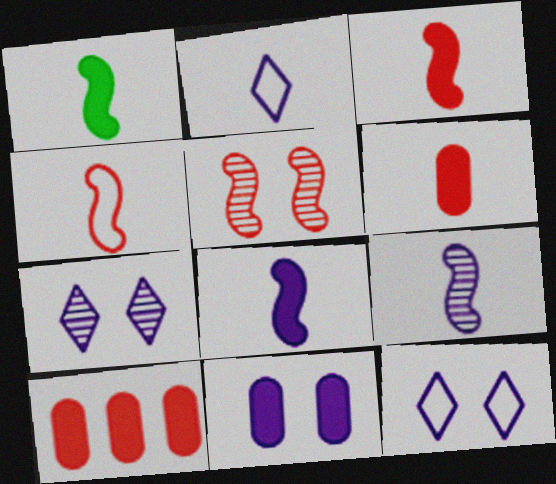[[1, 3, 8], 
[1, 4, 9]]